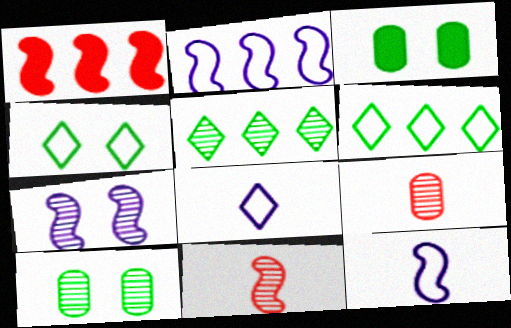[[1, 8, 10], 
[5, 7, 9]]